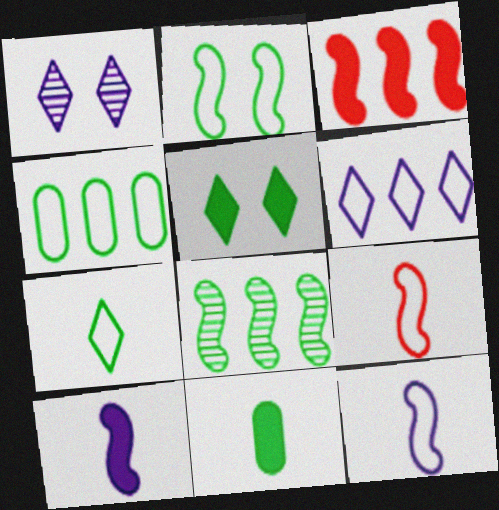[[2, 4, 7]]